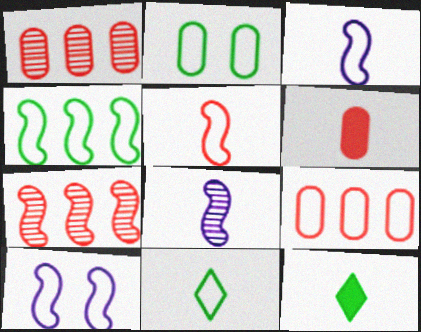[[1, 10, 12], 
[2, 4, 11], 
[4, 5, 10], 
[6, 8, 11], 
[9, 10, 11]]